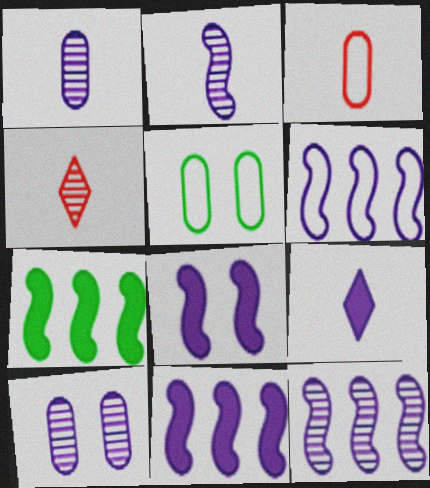[[2, 6, 8], 
[4, 5, 11], 
[6, 9, 10], 
[6, 11, 12]]